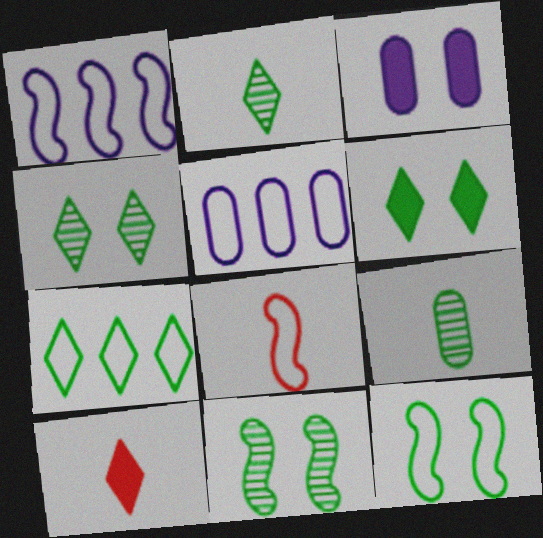[[1, 8, 12], 
[2, 6, 7], 
[5, 10, 11]]